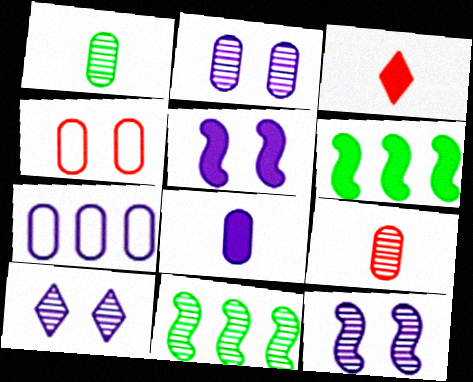[[2, 7, 8], 
[2, 10, 12], 
[9, 10, 11]]